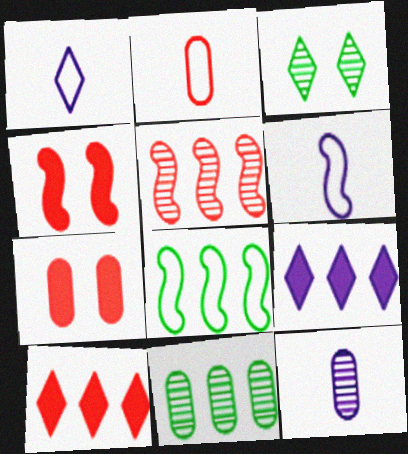[[1, 3, 10], 
[1, 4, 11], 
[3, 5, 12]]